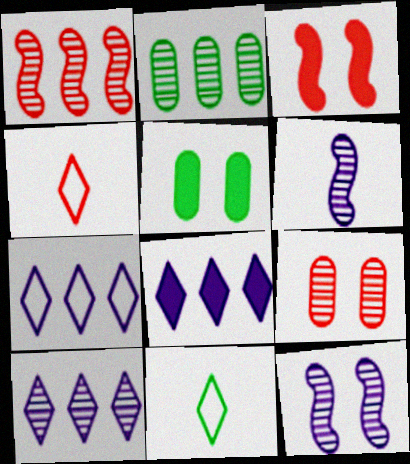[[1, 2, 10], 
[7, 8, 10]]